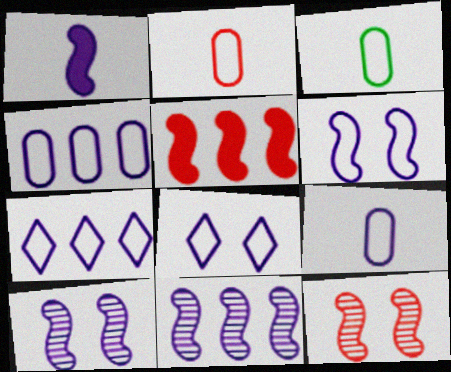[[1, 6, 11], 
[2, 3, 9], 
[6, 7, 9]]